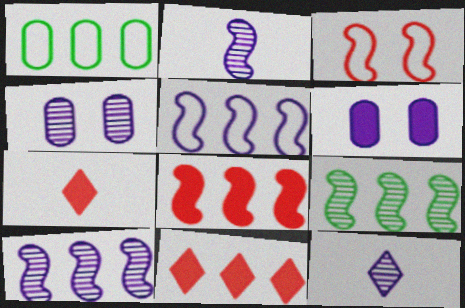[[1, 10, 11], 
[4, 10, 12], 
[5, 6, 12], 
[5, 8, 9]]